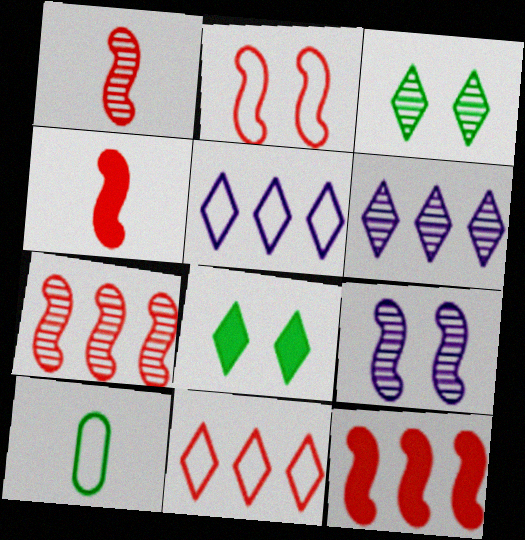[[1, 2, 12], 
[2, 4, 7], 
[2, 5, 10]]